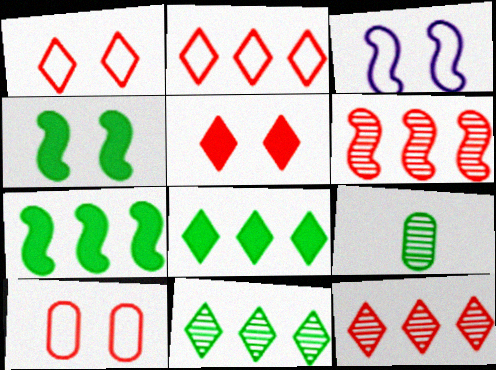[]